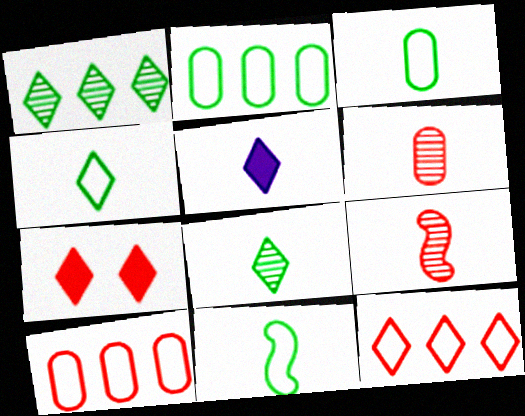[[3, 4, 11], 
[3, 5, 9], 
[5, 6, 11], 
[7, 9, 10]]